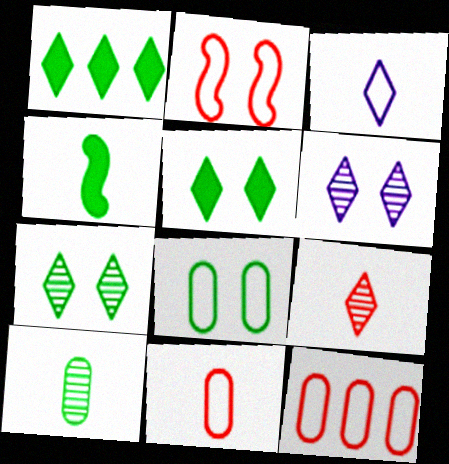[[4, 6, 12]]